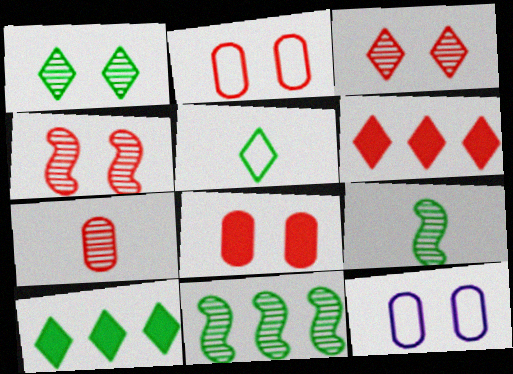[[1, 5, 10], 
[6, 9, 12]]